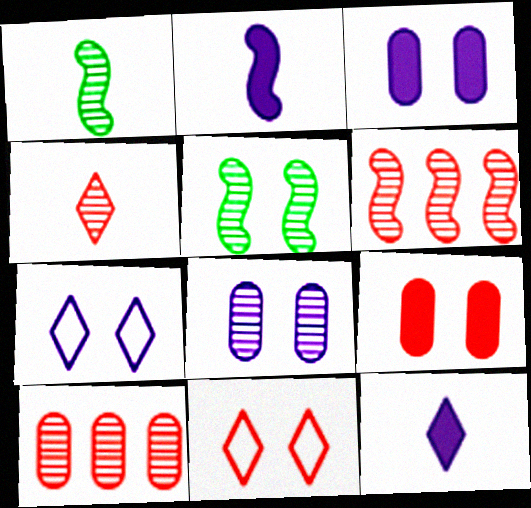[[3, 5, 11], 
[5, 7, 9]]